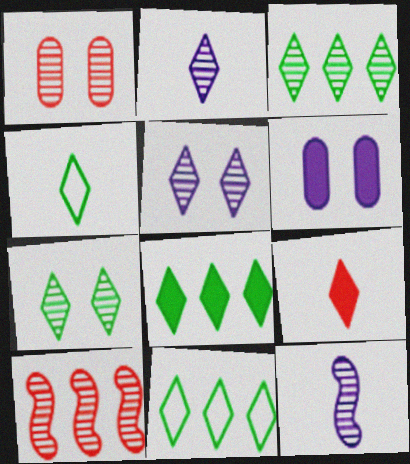[[1, 3, 12], 
[2, 4, 9], 
[3, 8, 11], 
[4, 6, 10], 
[4, 7, 8], 
[5, 9, 11]]